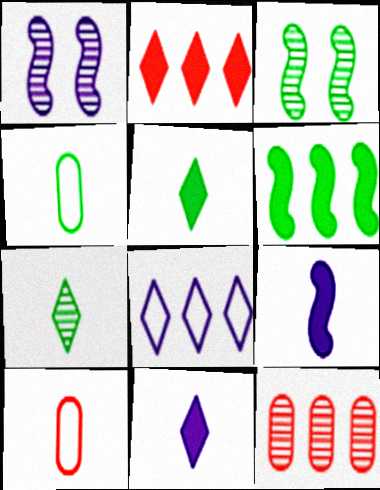[[1, 2, 4], 
[1, 7, 12], 
[6, 8, 12], 
[7, 9, 10]]